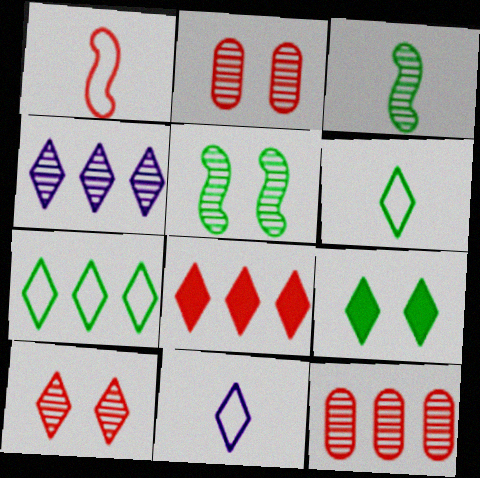[[1, 2, 8], 
[2, 3, 4], 
[4, 7, 8]]